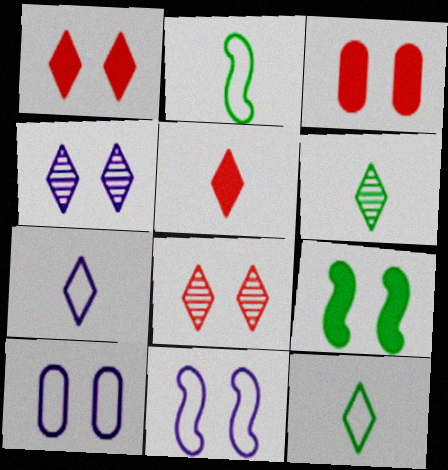[[5, 6, 7], 
[8, 9, 10]]